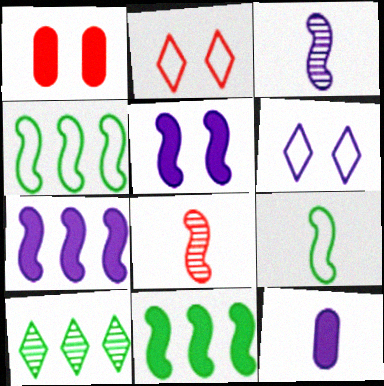[[4, 5, 8]]